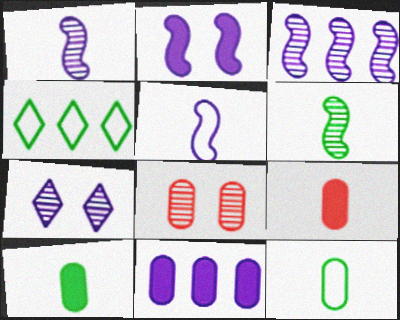[[2, 3, 5], 
[5, 7, 11], 
[8, 11, 12]]